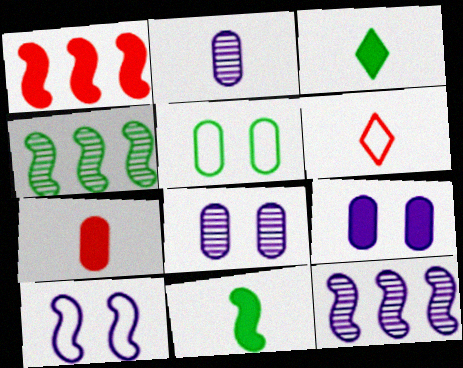[[1, 3, 9], 
[2, 6, 11], 
[3, 4, 5], 
[4, 6, 9]]